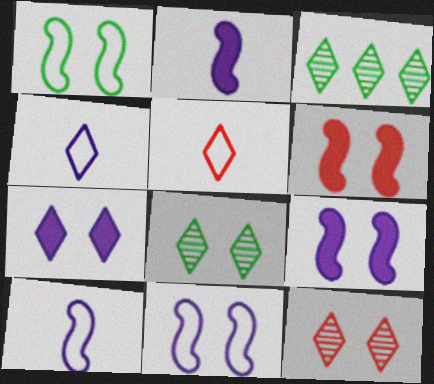[[3, 5, 7]]